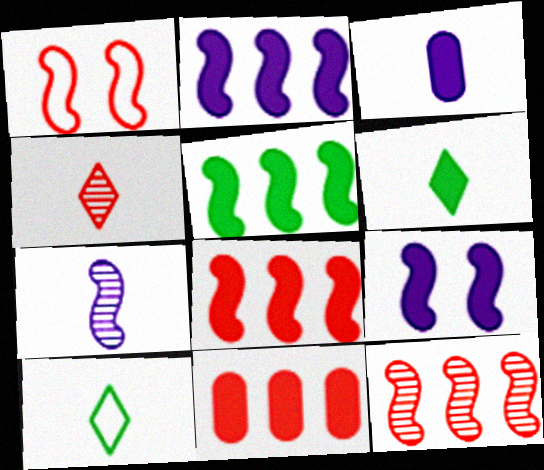[[1, 4, 11], 
[1, 5, 7], 
[2, 5, 8], 
[6, 9, 11]]